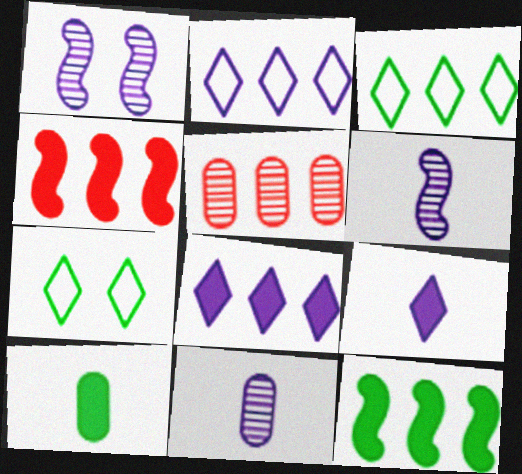[[2, 5, 12], 
[4, 7, 11]]